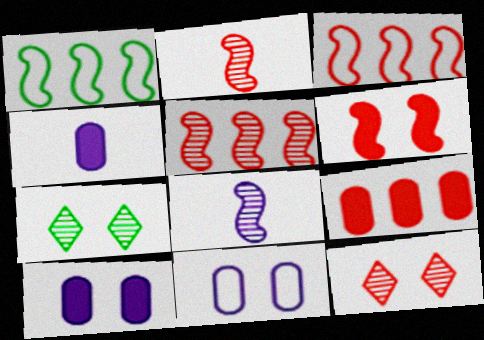[[1, 4, 12], 
[1, 6, 8], 
[2, 3, 6], 
[3, 4, 7], 
[6, 7, 11]]